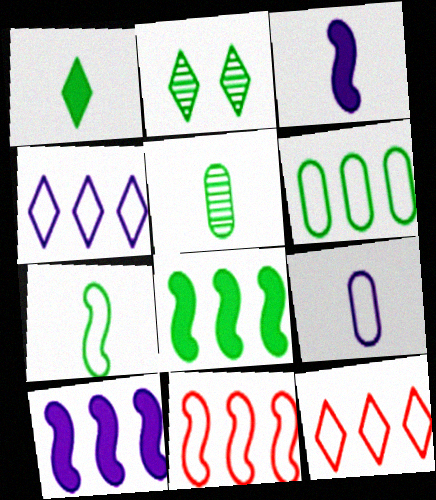[[1, 5, 7], 
[4, 6, 11]]